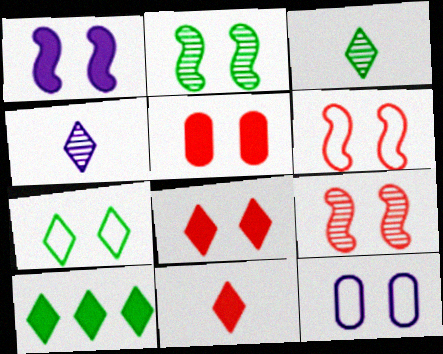[[1, 2, 6], 
[2, 8, 12], 
[3, 7, 10], 
[6, 7, 12]]